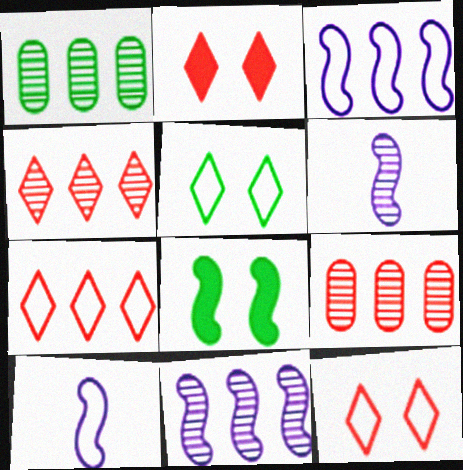[[1, 2, 10], 
[1, 4, 11]]